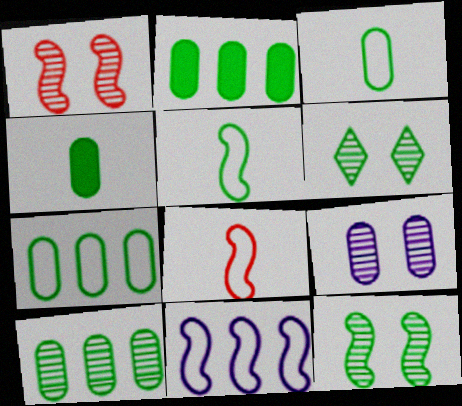[[1, 6, 9], 
[2, 5, 6], 
[2, 7, 10]]